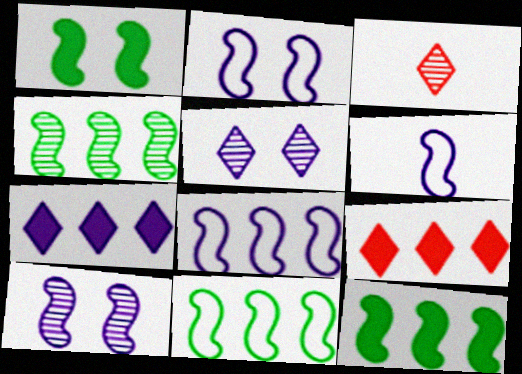[[2, 6, 8], 
[4, 11, 12]]